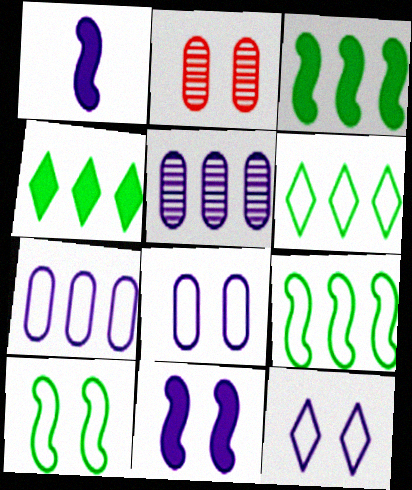[[1, 2, 6], 
[1, 5, 12]]